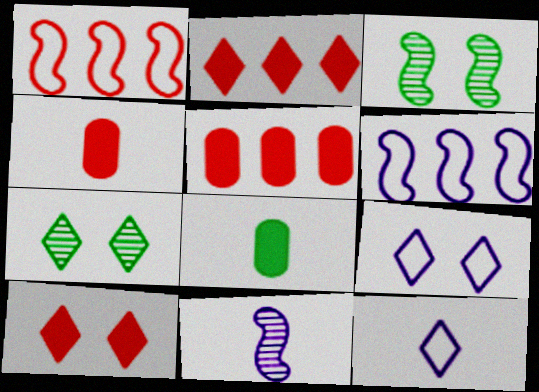[[2, 7, 12], 
[3, 5, 12], 
[4, 6, 7], 
[7, 9, 10]]